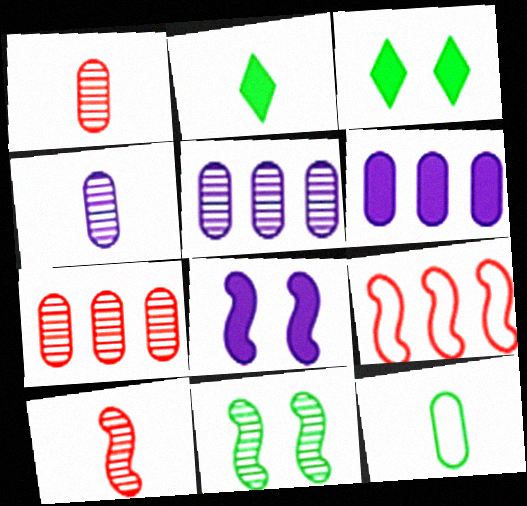[[3, 4, 9]]